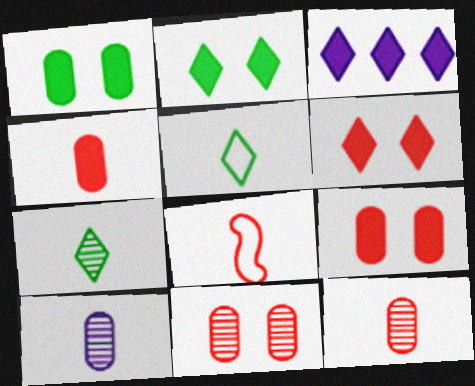[]